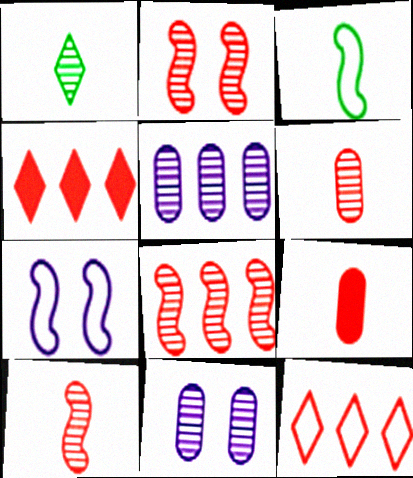[[1, 2, 5], 
[1, 8, 11], 
[2, 8, 10], 
[2, 9, 12], 
[3, 4, 11]]